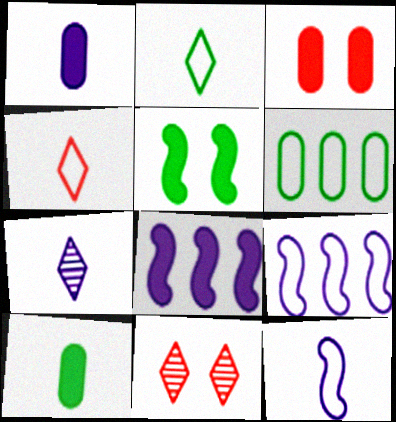[[1, 7, 12], 
[9, 10, 11]]